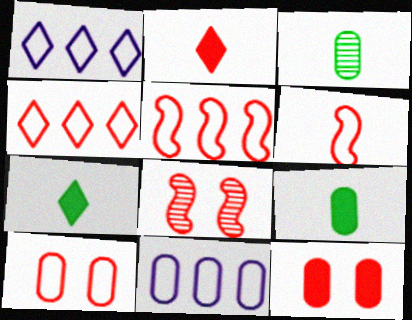[[1, 8, 9], 
[3, 11, 12], 
[4, 6, 10], 
[7, 8, 11]]